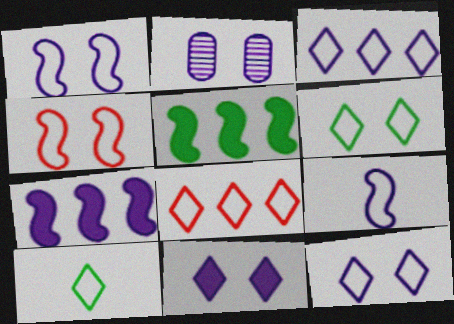[[1, 2, 11], 
[8, 10, 12]]